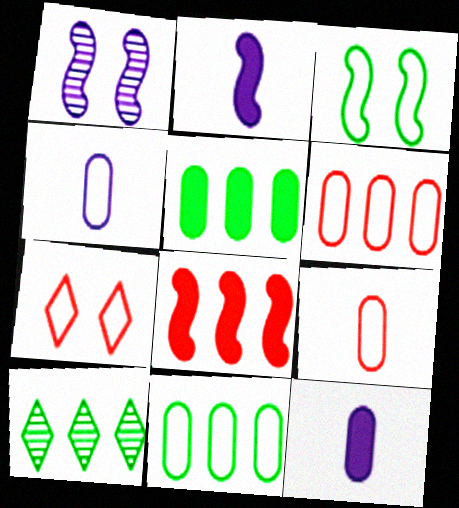[]